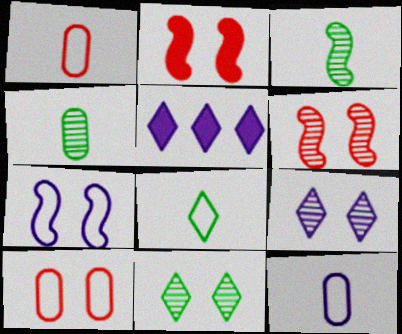[[3, 5, 10]]